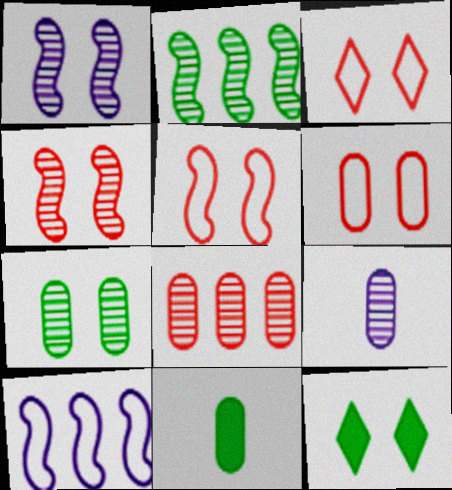[[1, 6, 12], 
[3, 5, 6], 
[7, 8, 9]]